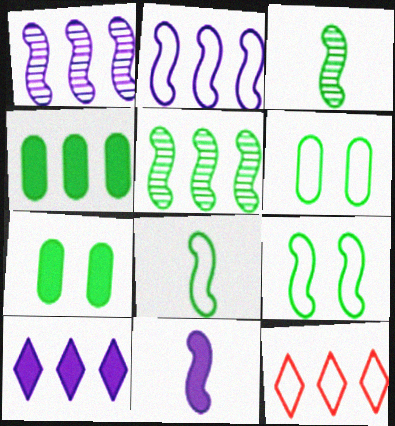[[1, 4, 12]]